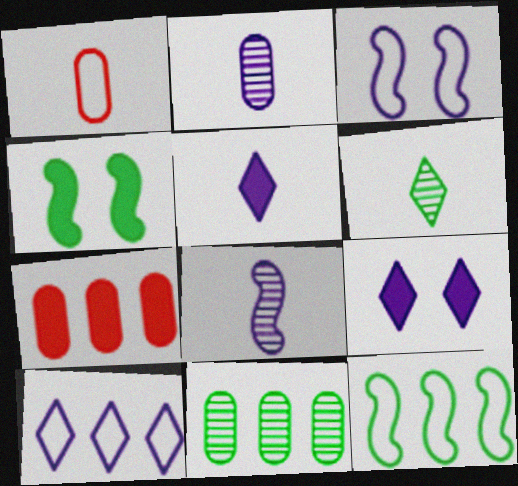[[3, 6, 7], 
[4, 5, 7]]